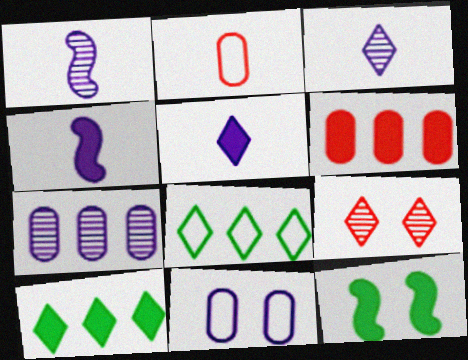[[5, 6, 12], 
[5, 8, 9], 
[9, 11, 12]]